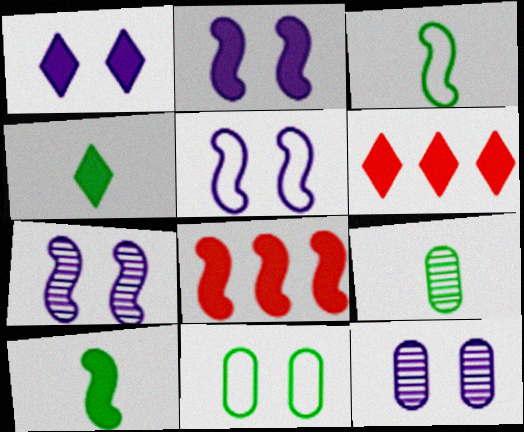[[1, 4, 6], 
[1, 5, 12], 
[2, 5, 7], 
[2, 8, 10], 
[3, 4, 9], 
[3, 6, 12], 
[3, 7, 8], 
[5, 6, 9]]